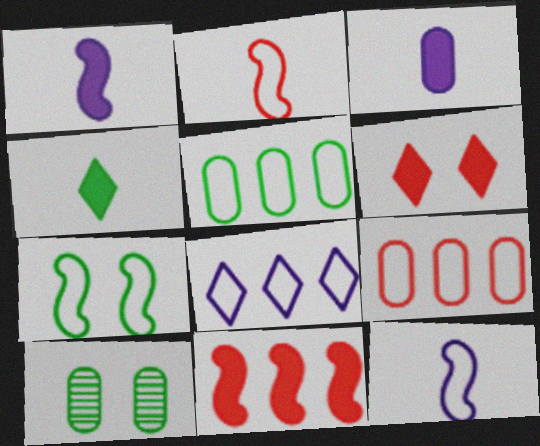[[3, 9, 10]]